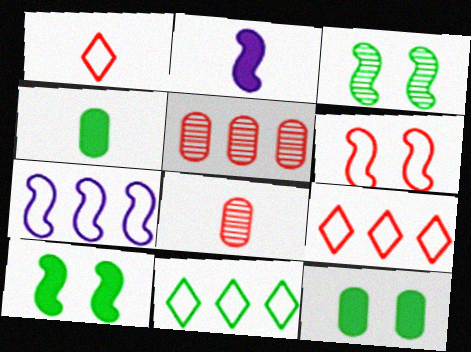[[3, 4, 11]]